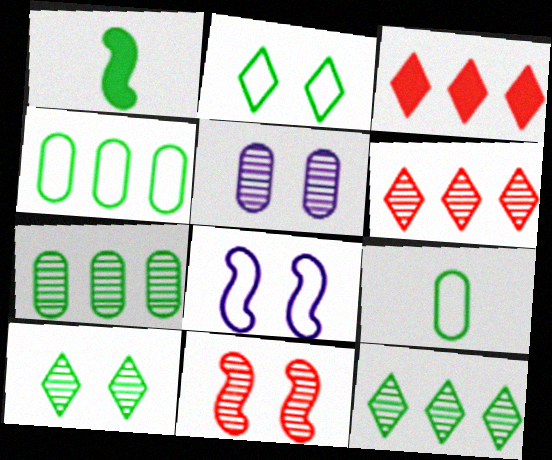[[1, 2, 7], 
[1, 4, 10], 
[5, 10, 11]]